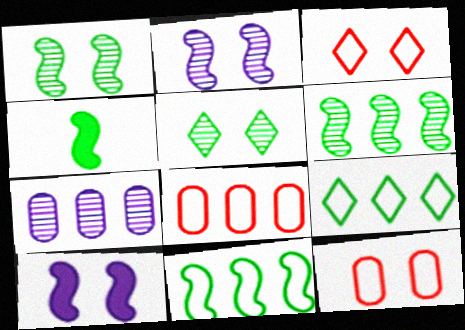[[1, 4, 11], 
[3, 4, 7], 
[5, 10, 12]]